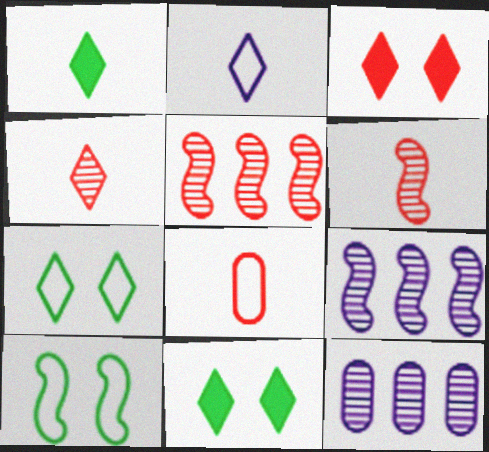[[1, 2, 4], 
[3, 5, 8], 
[8, 9, 11]]